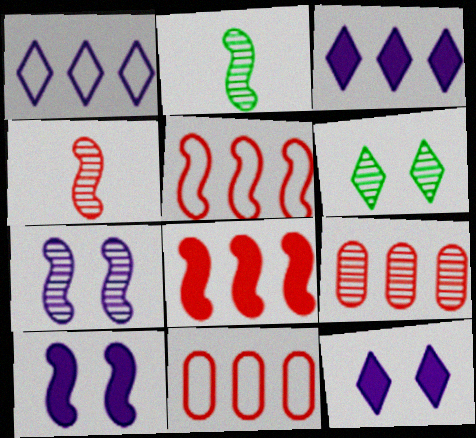[[2, 5, 10], 
[2, 11, 12]]